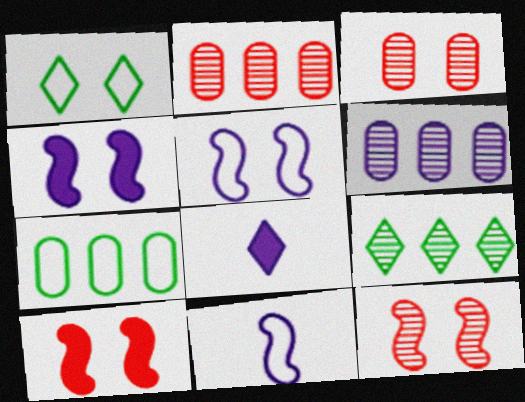[[1, 3, 4], 
[5, 6, 8], 
[7, 8, 12]]